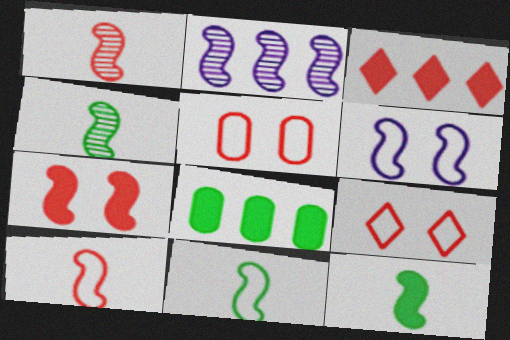[[1, 3, 5], 
[2, 7, 11], 
[4, 11, 12]]